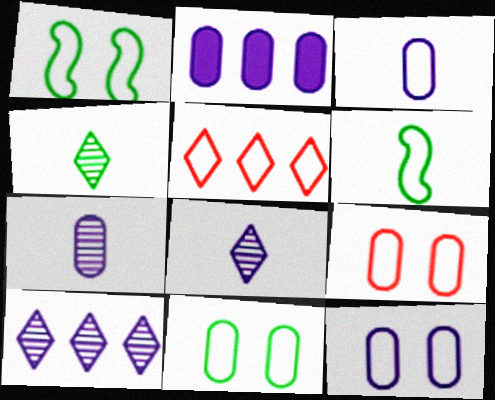[[1, 3, 5], 
[2, 7, 12], 
[5, 6, 12], 
[9, 11, 12]]